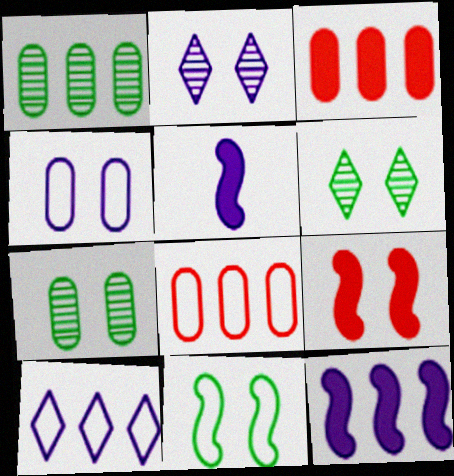[[4, 6, 9], 
[5, 6, 8]]